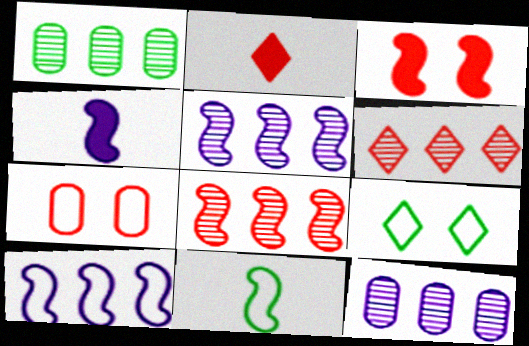[[1, 5, 6], 
[2, 7, 8], 
[3, 5, 11]]